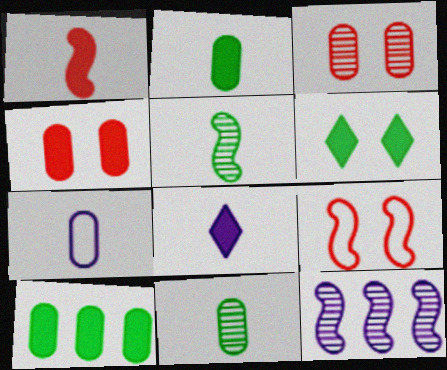[[1, 2, 8], 
[3, 7, 10]]